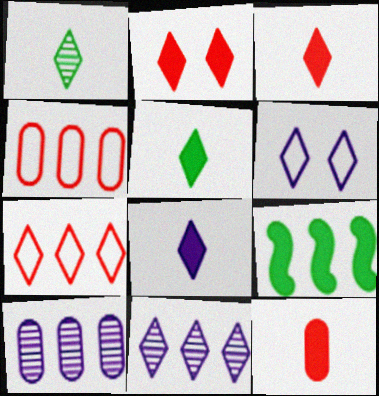[[3, 5, 8], 
[4, 9, 11], 
[6, 8, 11], 
[7, 9, 10]]